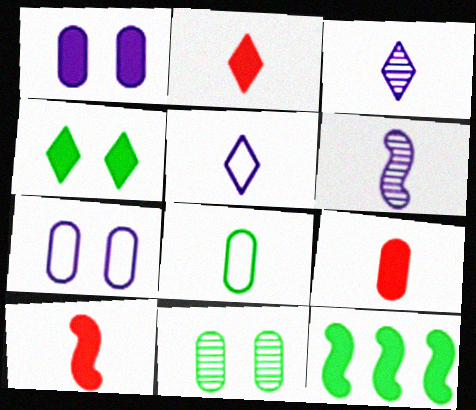[[1, 2, 12], 
[2, 6, 8], 
[2, 9, 10], 
[3, 8, 10]]